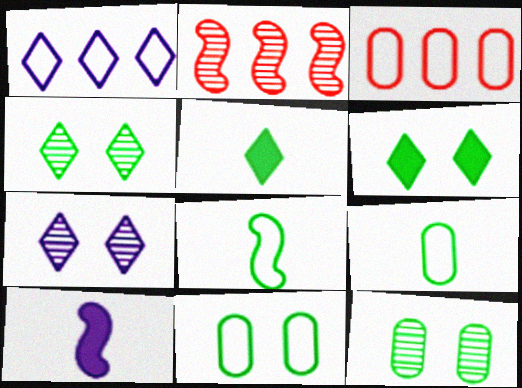[[3, 4, 10]]